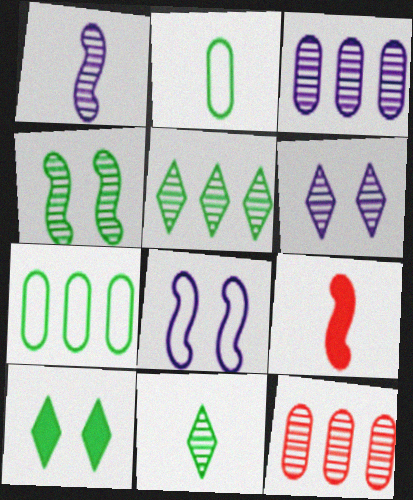[[1, 3, 6], 
[6, 7, 9]]